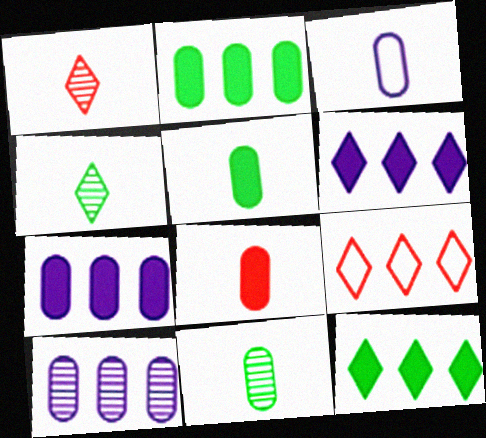[[3, 8, 11]]